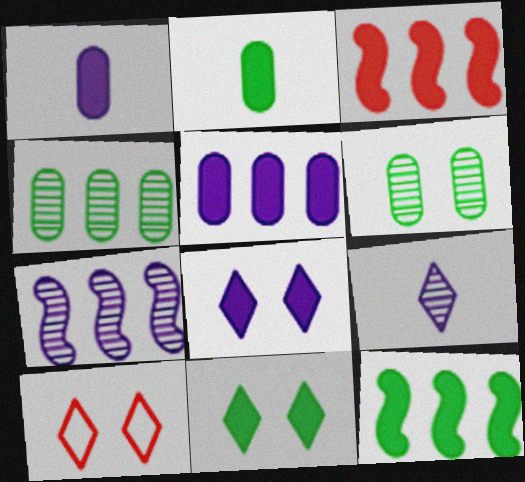[[1, 3, 11], 
[2, 3, 8], 
[2, 7, 10], 
[2, 11, 12]]